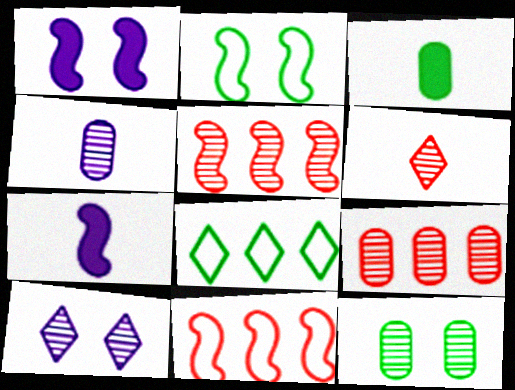[[2, 5, 7], 
[3, 10, 11], 
[4, 9, 12]]